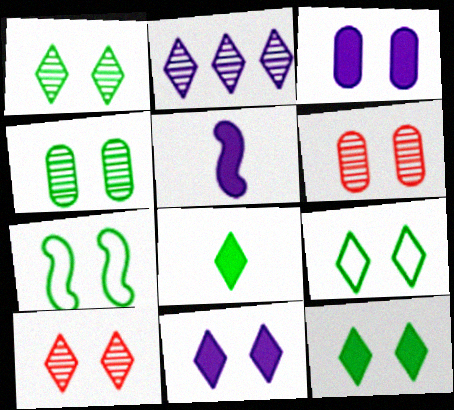[[1, 9, 12], 
[3, 7, 10], 
[4, 7, 12], 
[6, 7, 11], 
[9, 10, 11]]